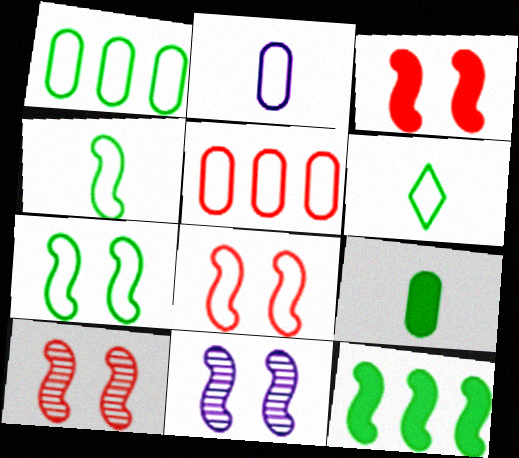[[1, 6, 7], 
[3, 7, 11], 
[3, 8, 10]]